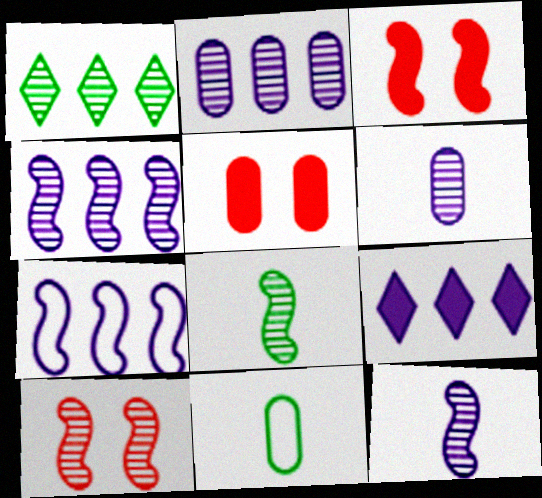[[1, 6, 10], 
[2, 5, 11], 
[2, 7, 9], 
[3, 7, 8], 
[4, 8, 10], 
[9, 10, 11]]